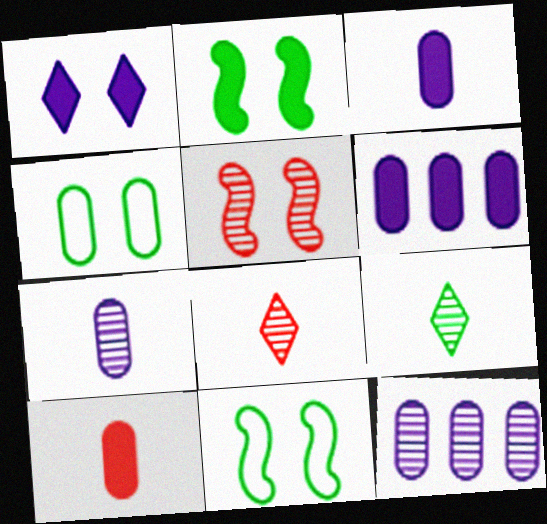[[1, 4, 5], 
[4, 10, 12], 
[5, 9, 12], 
[6, 8, 11]]